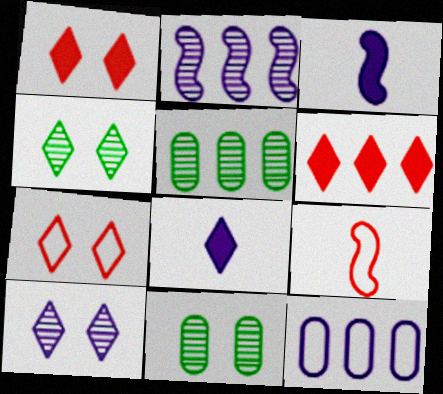[[3, 5, 7], 
[3, 10, 12]]